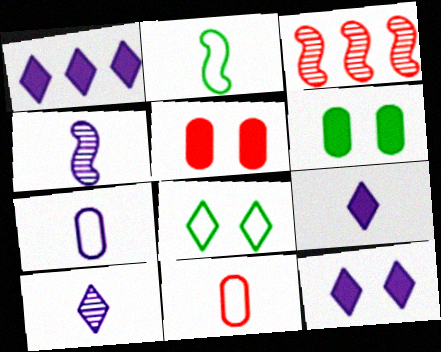[[1, 9, 12], 
[4, 7, 9]]